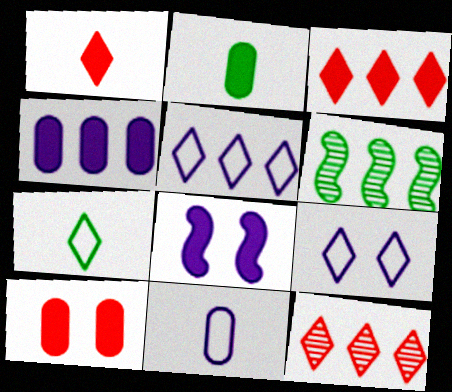[[2, 3, 8], 
[2, 4, 10]]